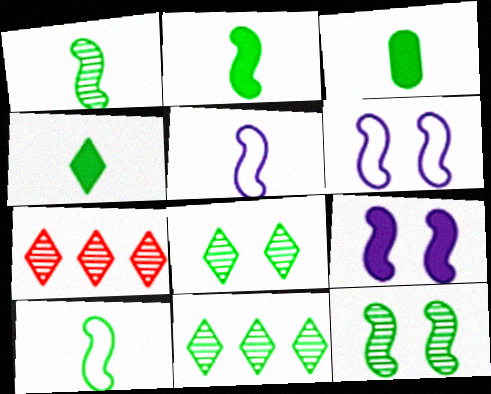[[1, 2, 10], 
[2, 3, 4], 
[3, 6, 7]]